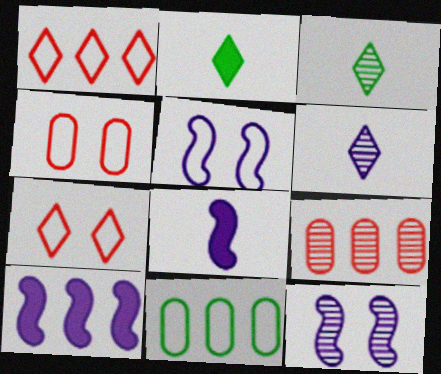[[2, 5, 9], 
[3, 4, 10], 
[3, 9, 12]]